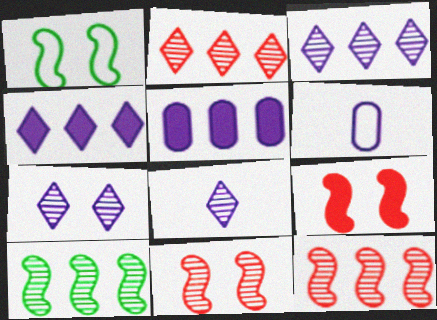[[3, 7, 8]]